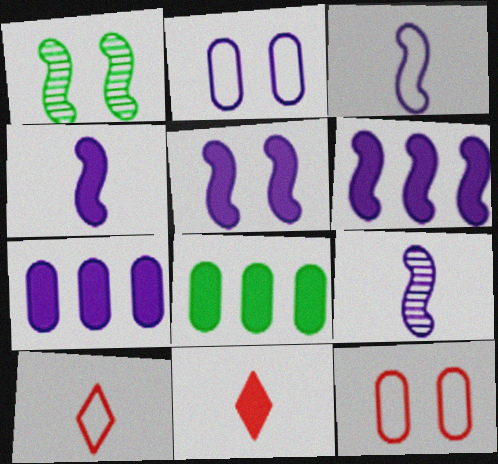[[1, 7, 10], 
[3, 4, 9], 
[4, 5, 6], 
[5, 8, 11]]